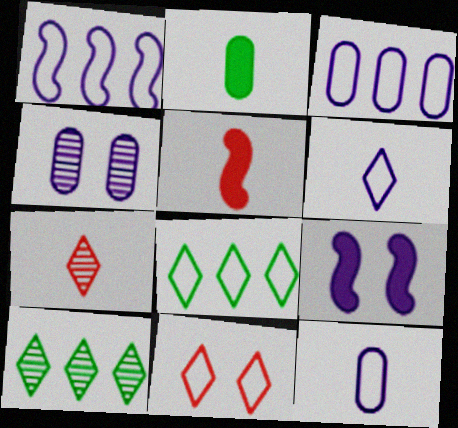[[4, 5, 8], 
[6, 8, 11]]